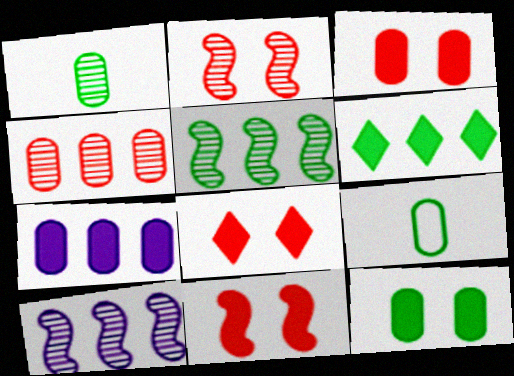[[3, 8, 11], 
[8, 9, 10]]